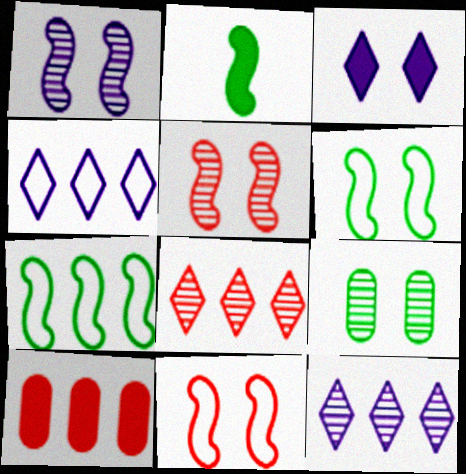[[2, 3, 10], 
[3, 9, 11], 
[7, 10, 12]]